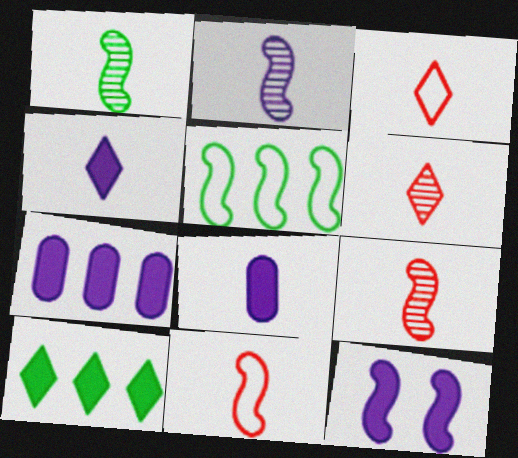[[1, 2, 9], 
[1, 3, 8], 
[4, 7, 12], 
[5, 9, 12]]